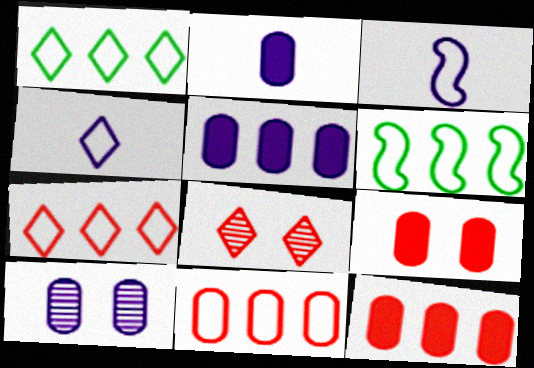[[2, 6, 8]]